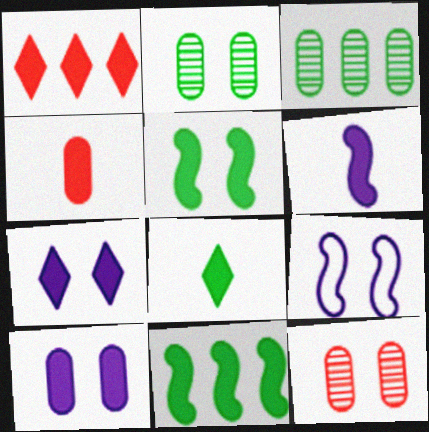[[1, 7, 8], 
[4, 6, 8], 
[4, 7, 11]]